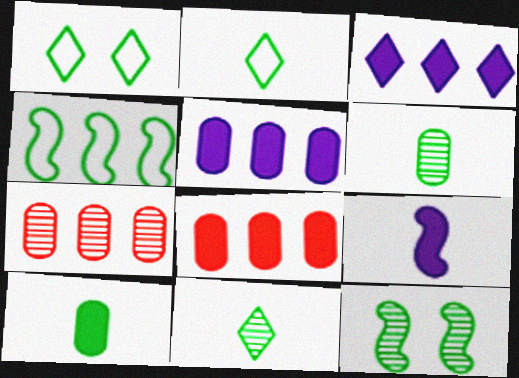[[1, 7, 9], 
[3, 4, 7]]